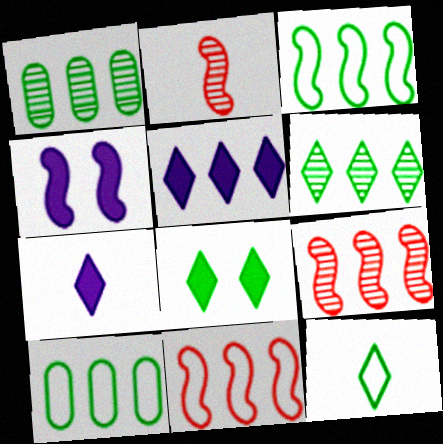[[1, 5, 11], 
[2, 3, 4], 
[5, 9, 10], 
[6, 8, 12]]